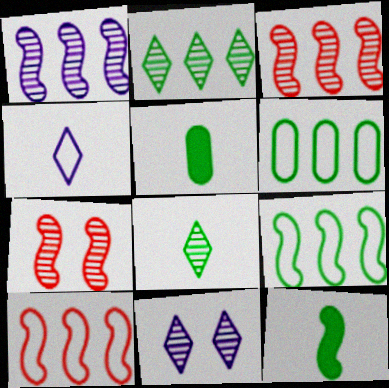[[5, 10, 11]]